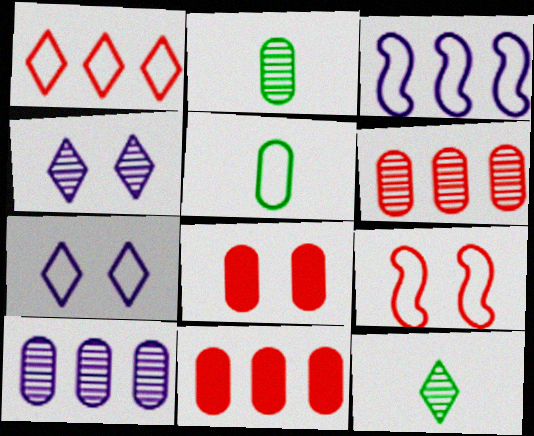[[3, 8, 12], 
[5, 8, 10]]